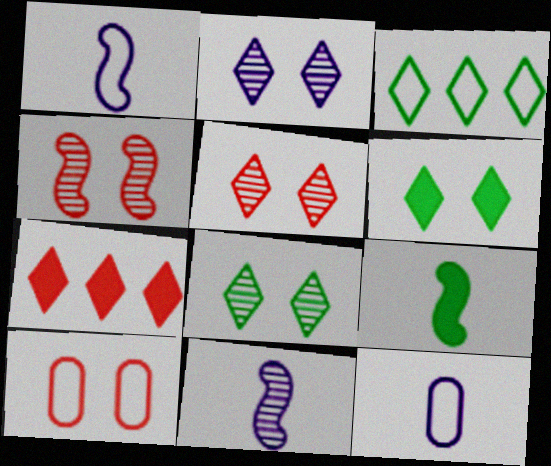[[1, 3, 10], 
[2, 5, 8]]